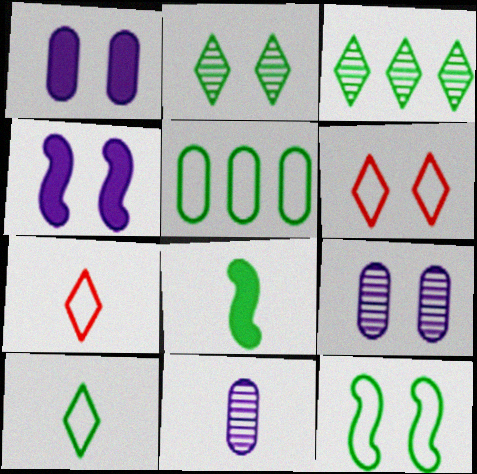[[2, 5, 8], 
[5, 10, 12], 
[7, 8, 11]]